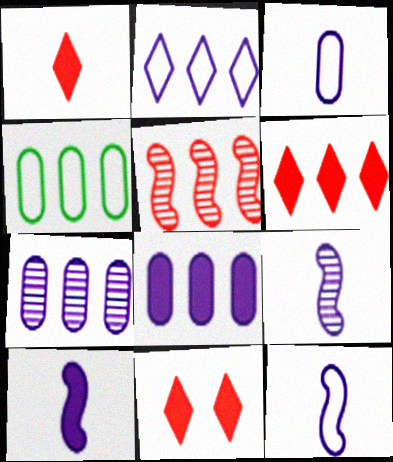[[1, 6, 11], 
[4, 9, 11], 
[9, 10, 12]]